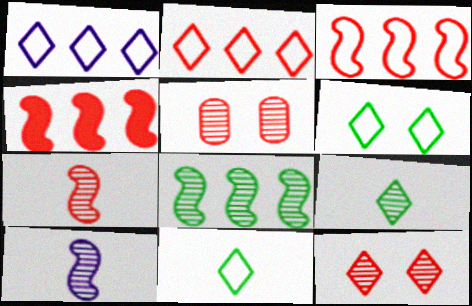[]